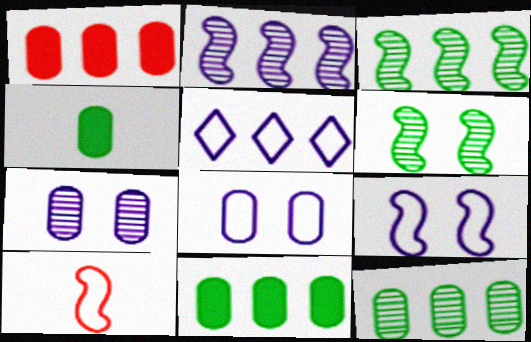[[1, 3, 5]]